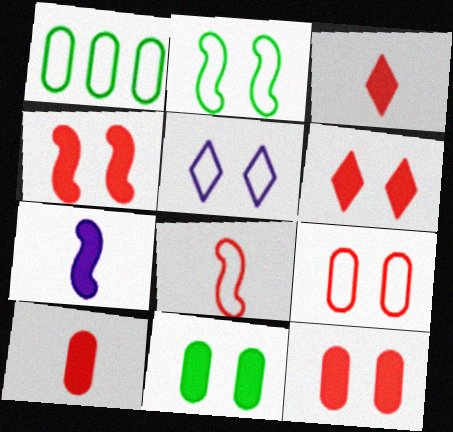[[1, 5, 8], 
[2, 5, 9], 
[4, 6, 12]]